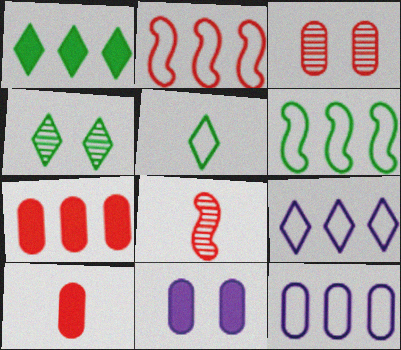[[1, 4, 5]]